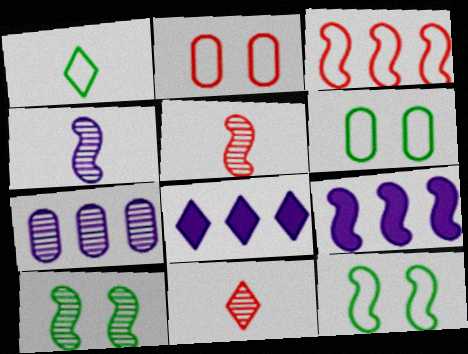[[5, 6, 8], 
[5, 9, 12], 
[6, 9, 11], 
[7, 10, 11]]